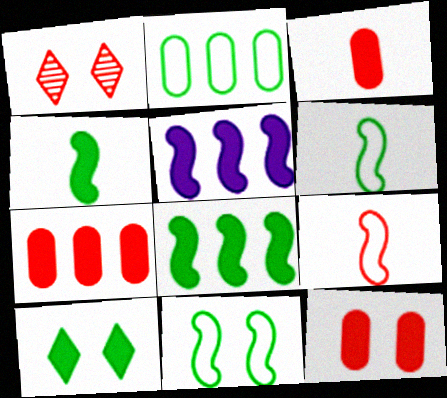[[1, 7, 9], 
[3, 5, 10], 
[3, 7, 12]]